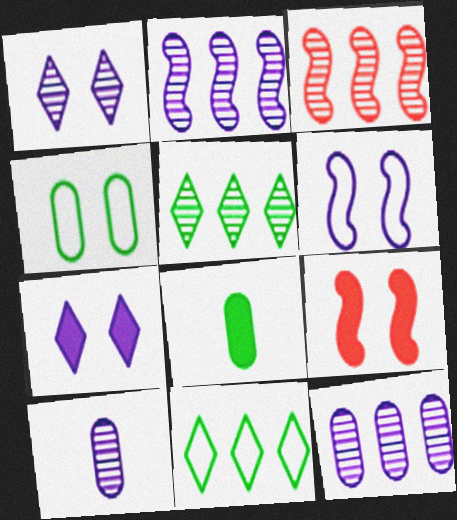[[1, 2, 10], 
[1, 4, 9], 
[3, 5, 12], 
[9, 10, 11]]